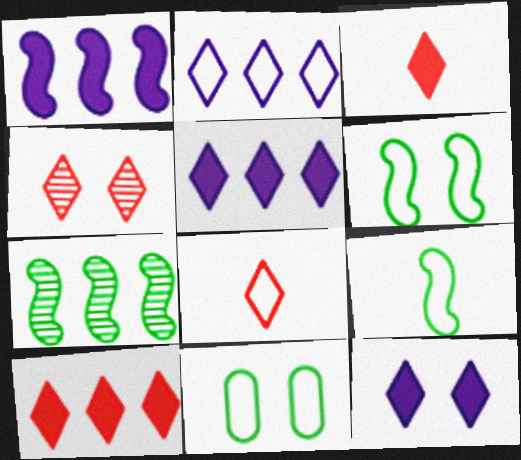[[4, 8, 10]]